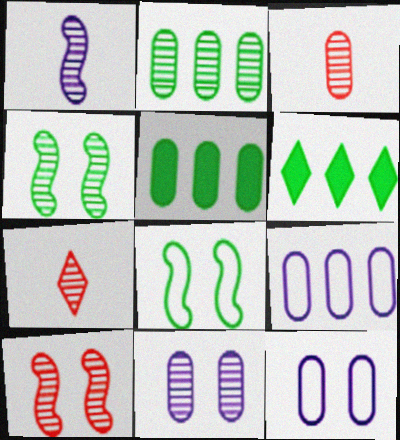[[2, 3, 11], 
[3, 5, 12]]